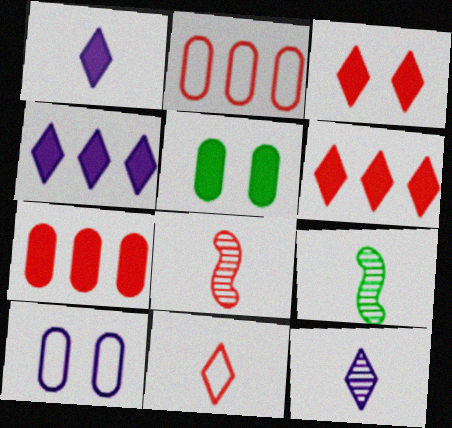[[2, 3, 8], 
[6, 9, 10]]